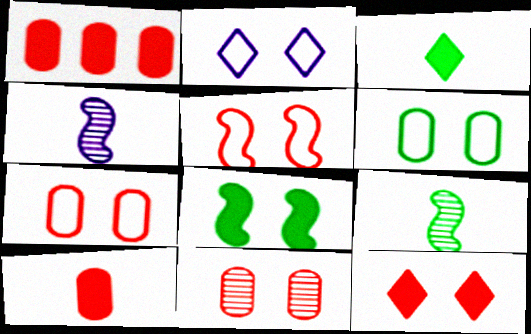[[1, 2, 9], 
[2, 5, 6], 
[2, 8, 11], 
[5, 11, 12]]